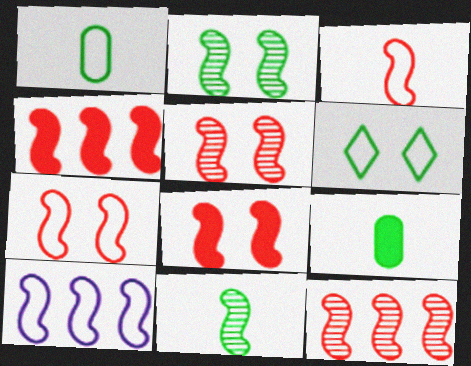[[3, 4, 5], 
[3, 8, 12], 
[5, 7, 8], 
[8, 10, 11]]